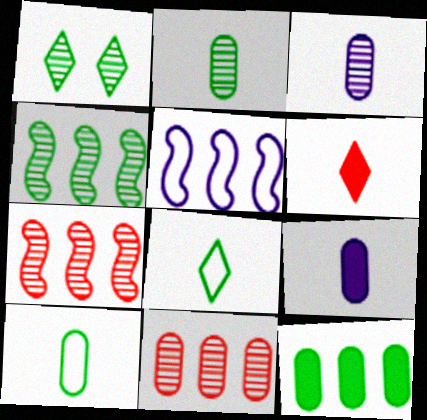[[1, 2, 4], 
[1, 3, 7]]